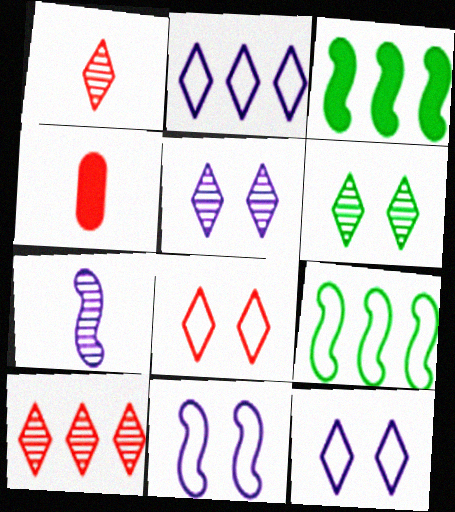[[4, 5, 9]]